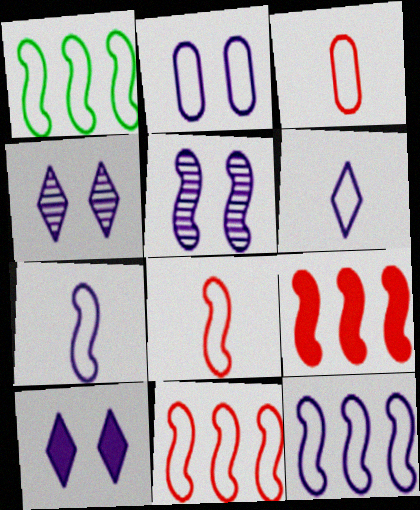[[1, 11, 12], 
[2, 5, 10], 
[2, 6, 12]]